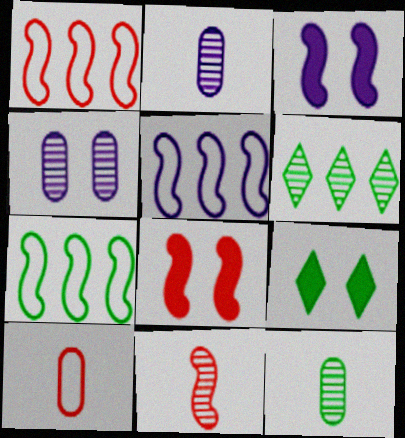[[1, 2, 9], 
[1, 5, 7], 
[1, 8, 11], 
[3, 6, 10], 
[3, 7, 11], 
[4, 6, 11], 
[7, 9, 12]]